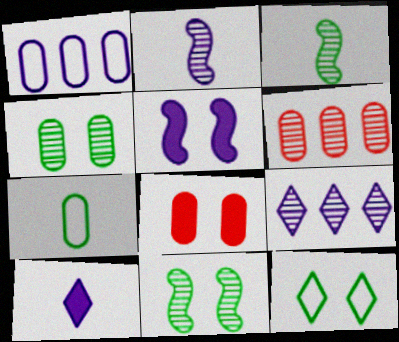[]